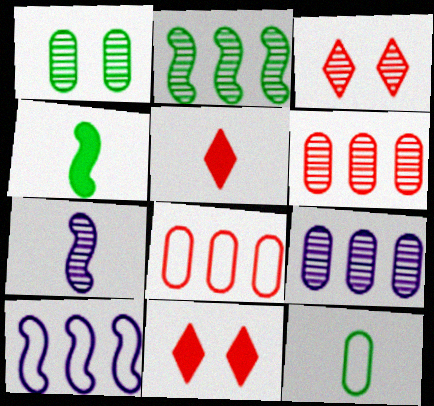[[1, 5, 10], 
[5, 7, 12]]